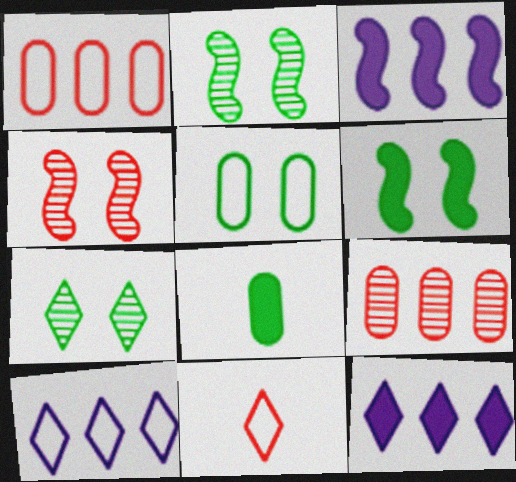[[4, 8, 10], 
[5, 6, 7], 
[7, 11, 12]]